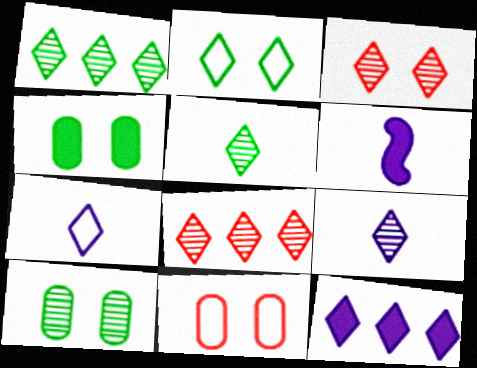[[1, 3, 9], 
[1, 6, 11]]